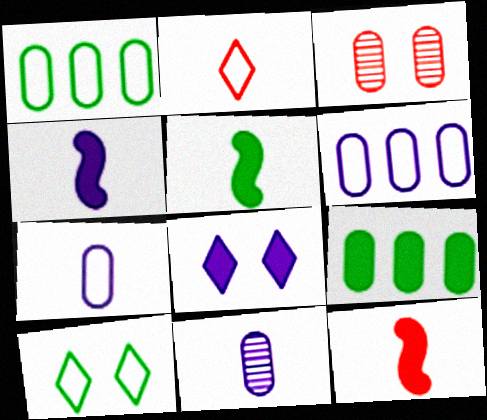[[2, 5, 11], 
[3, 7, 9], 
[4, 5, 12], 
[8, 9, 12]]